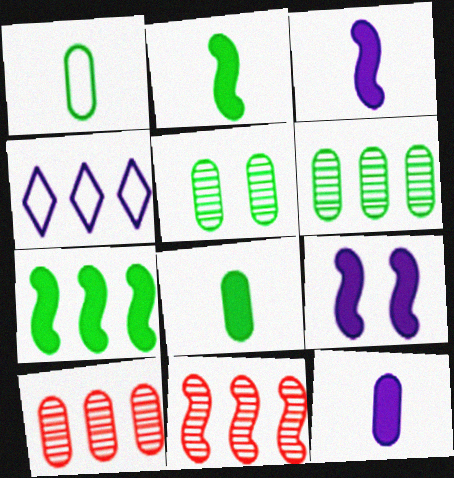[[4, 7, 10]]